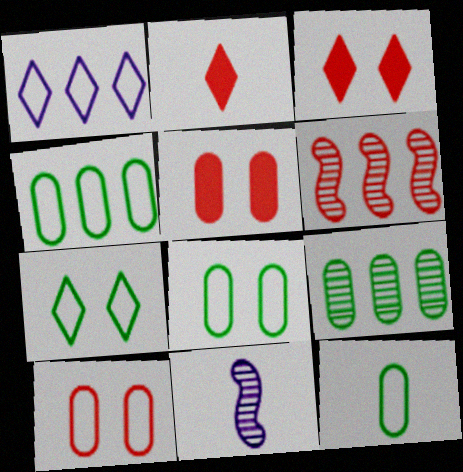[[2, 6, 10], 
[2, 11, 12], 
[3, 4, 11], 
[4, 8, 12]]